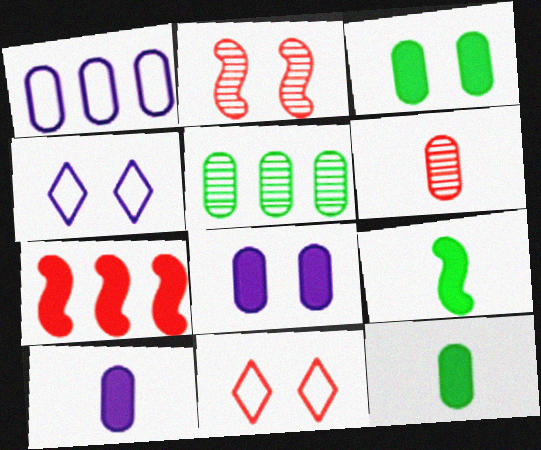[[1, 3, 6], 
[2, 3, 4], 
[6, 7, 11]]